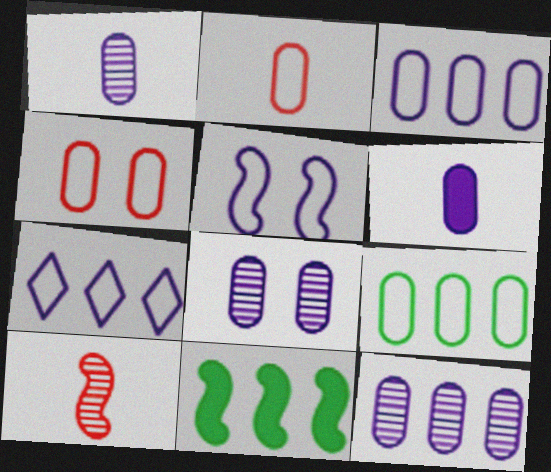[[1, 8, 12], 
[3, 6, 8], 
[5, 10, 11]]